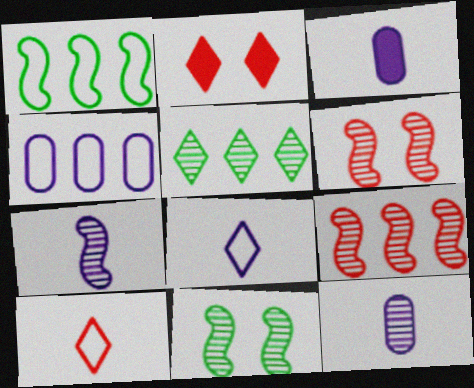[[1, 2, 12], 
[2, 5, 8], 
[3, 7, 8], 
[5, 6, 12], 
[7, 9, 11]]